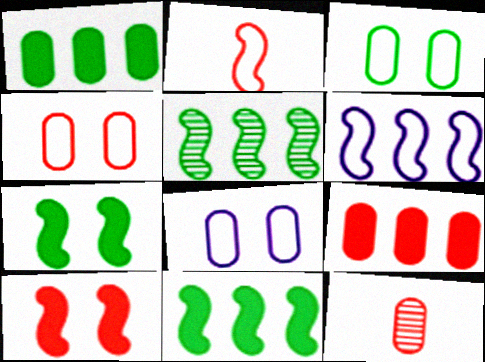[[1, 8, 12], 
[3, 4, 8], 
[4, 9, 12]]